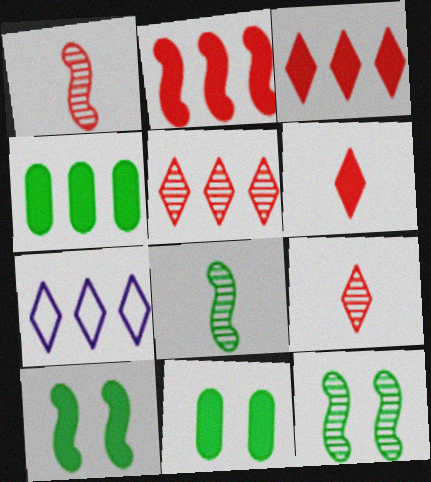[[1, 7, 11]]